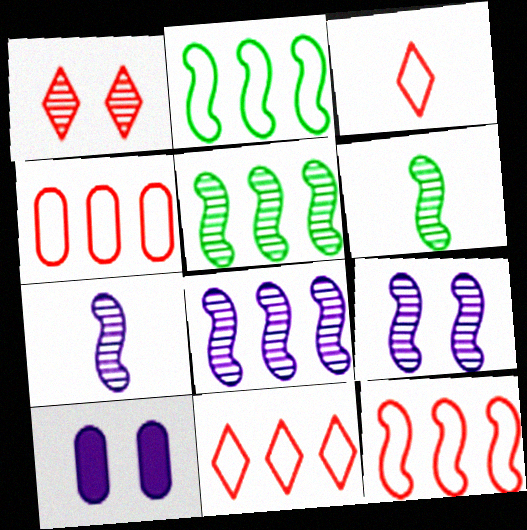[[3, 5, 10], 
[4, 11, 12], 
[6, 10, 11], 
[7, 8, 9]]